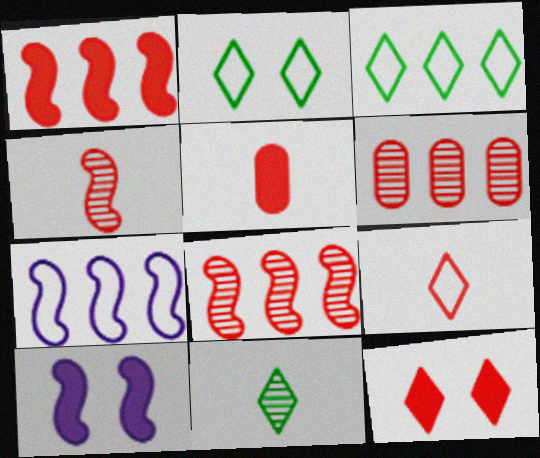[[1, 5, 12], 
[4, 5, 9]]